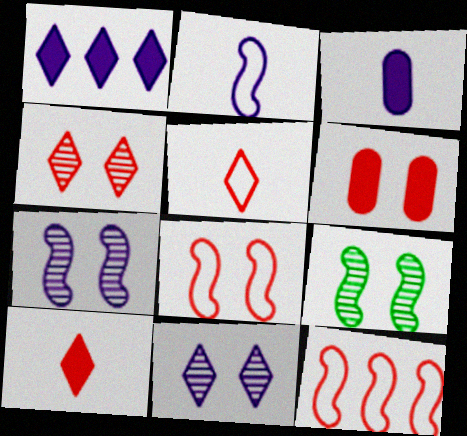[[4, 6, 8]]